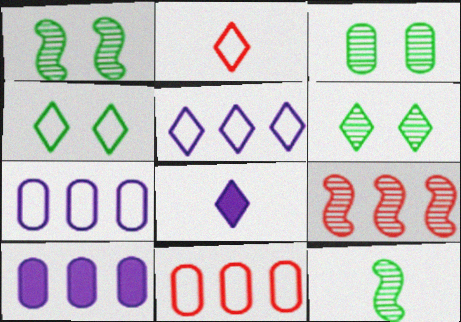[[1, 2, 10], 
[1, 3, 6], 
[1, 8, 11], 
[2, 4, 5]]